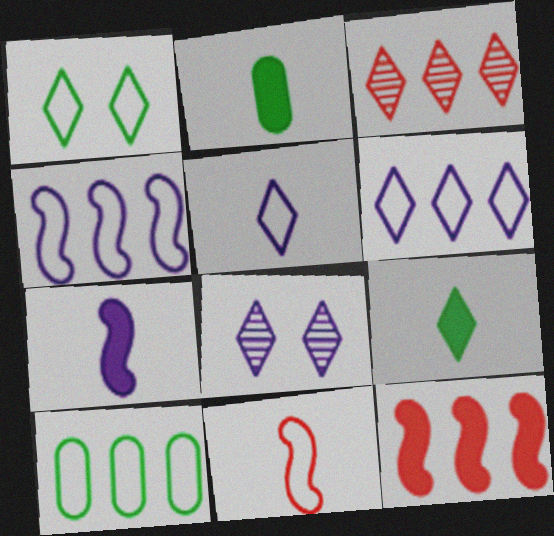[]